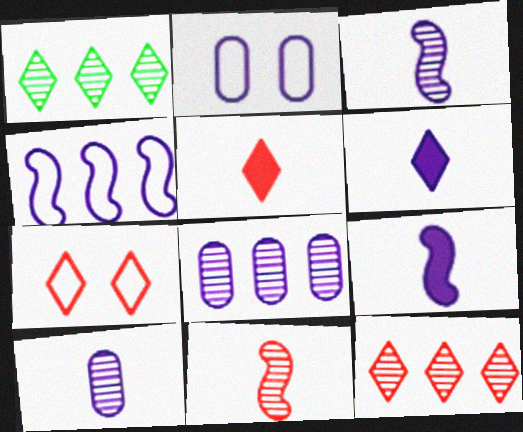[[1, 6, 7], 
[5, 7, 12]]